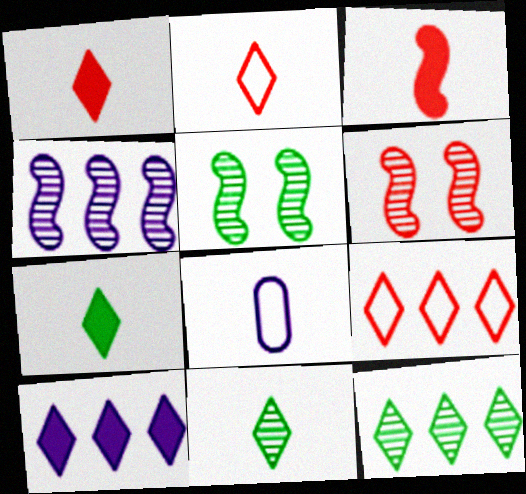[[3, 8, 11], 
[9, 10, 12]]